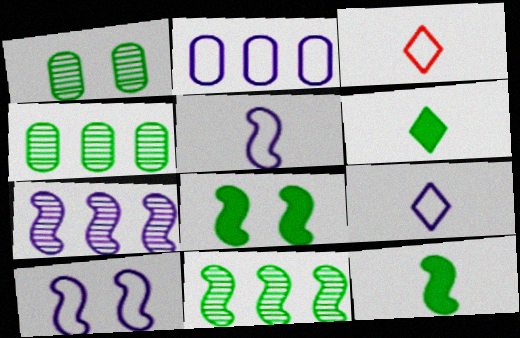[[2, 9, 10]]